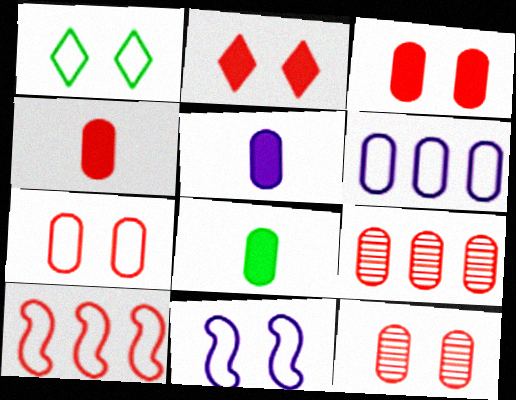[[1, 7, 11], 
[3, 7, 12], 
[4, 5, 8], 
[4, 7, 9], 
[6, 8, 12]]